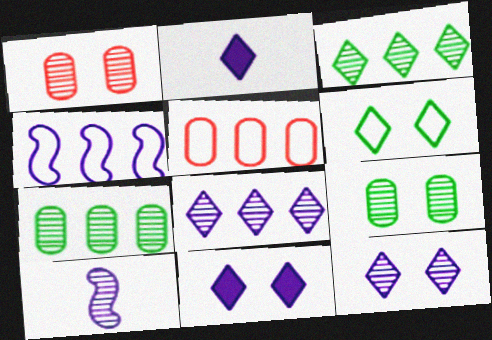[[1, 3, 10]]